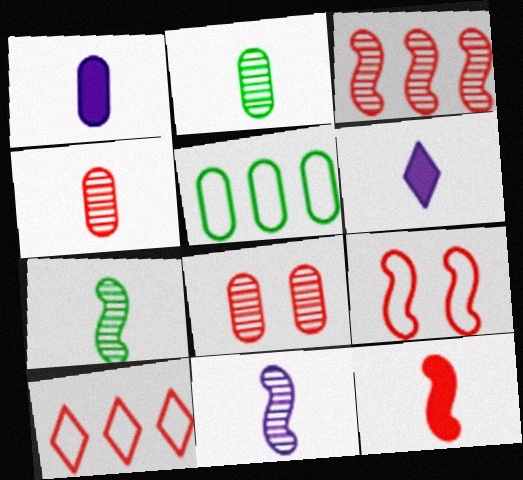[[1, 5, 8], 
[3, 9, 12], 
[8, 10, 12]]